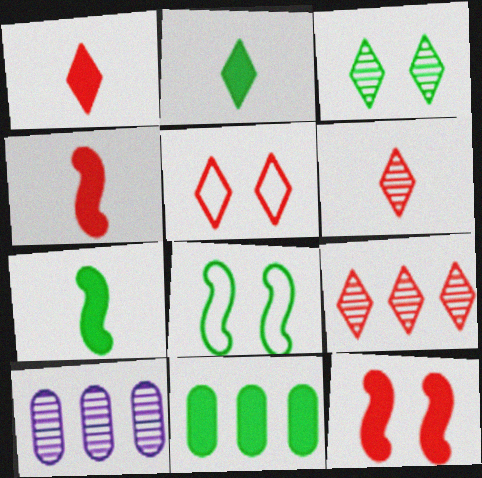[[1, 5, 9], 
[1, 8, 10], 
[5, 7, 10]]